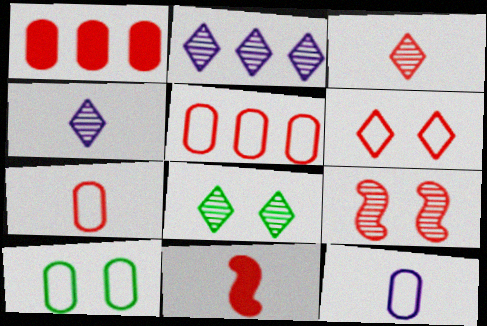[[2, 3, 8], 
[2, 10, 11], 
[3, 7, 11], 
[5, 10, 12]]